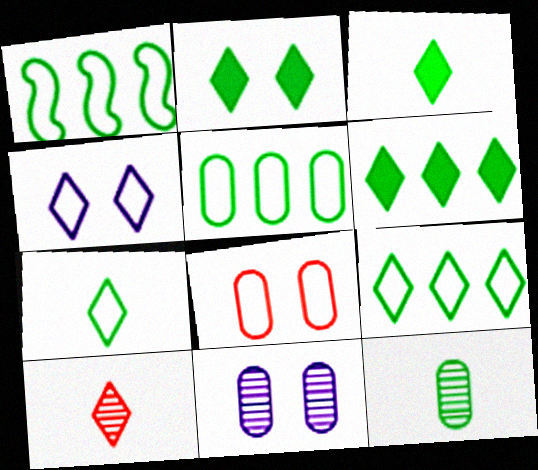[[1, 2, 12], 
[1, 5, 9], 
[2, 3, 6], 
[4, 6, 10]]